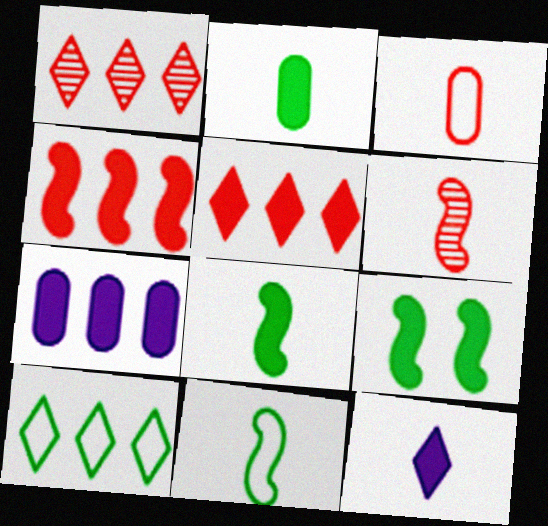[]